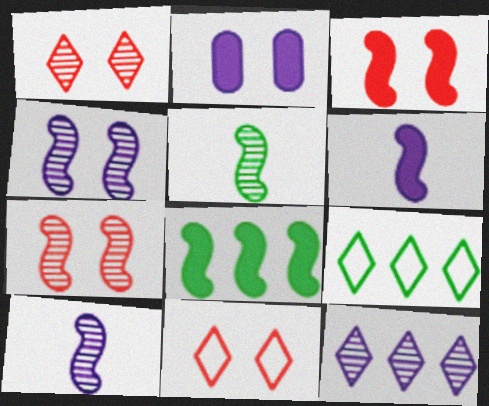[[3, 6, 8]]